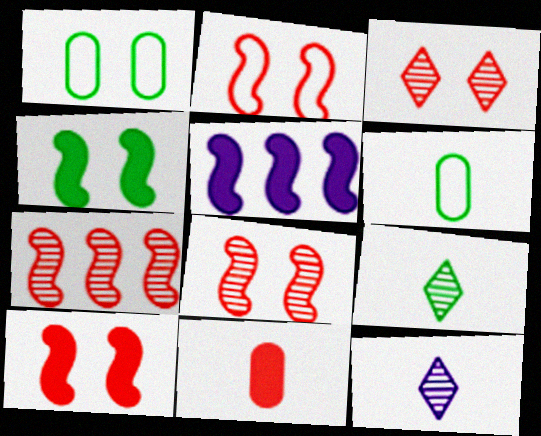[[2, 8, 10], 
[3, 5, 6]]